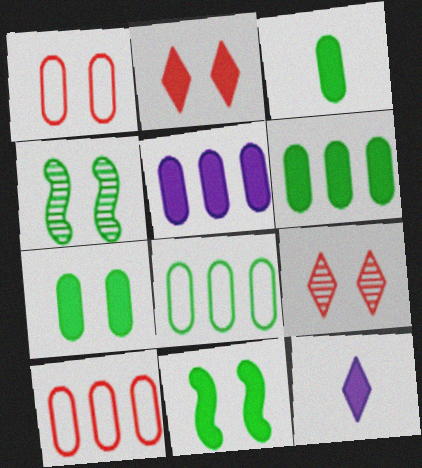[[3, 6, 7], 
[4, 10, 12]]